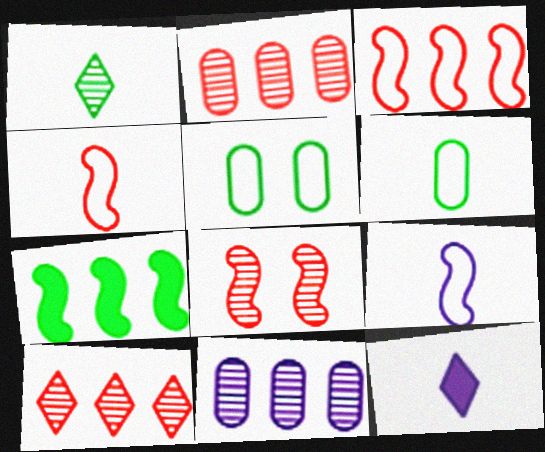[[1, 5, 7], 
[1, 8, 11], 
[7, 8, 9]]